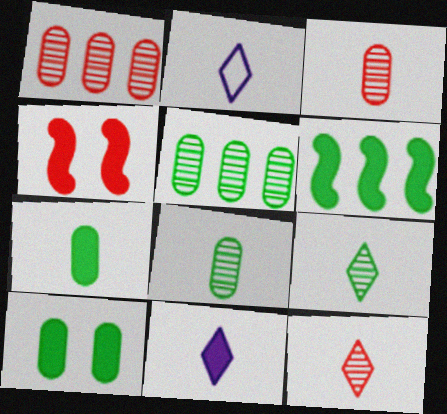[[2, 4, 5]]